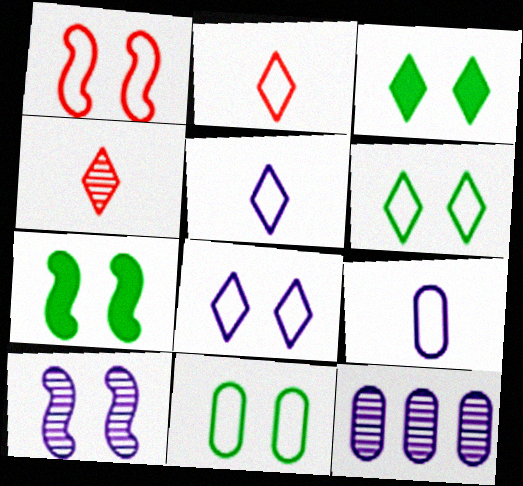[[1, 7, 10], 
[1, 8, 11], 
[2, 7, 12]]